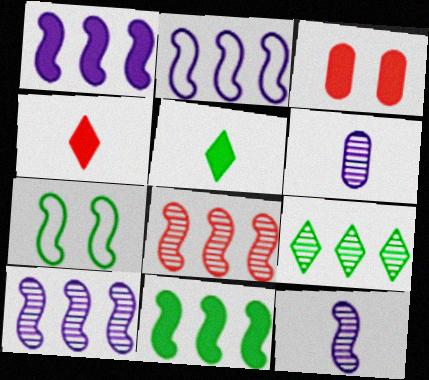[[1, 2, 10], 
[1, 3, 5], 
[2, 8, 11]]